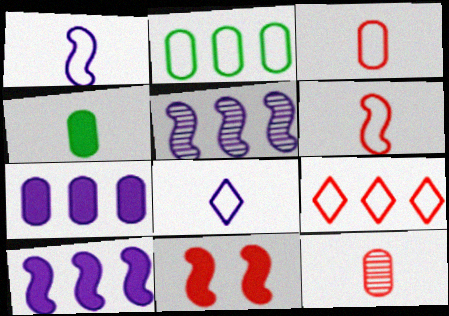[[9, 11, 12]]